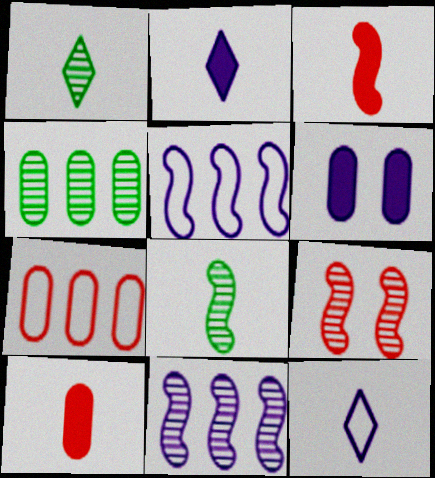[[6, 11, 12], 
[8, 9, 11], 
[8, 10, 12]]